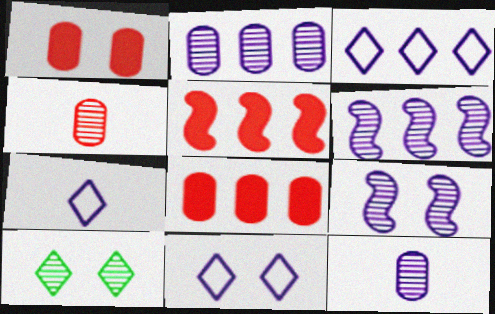[[3, 7, 11], 
[4, 6, 10]]